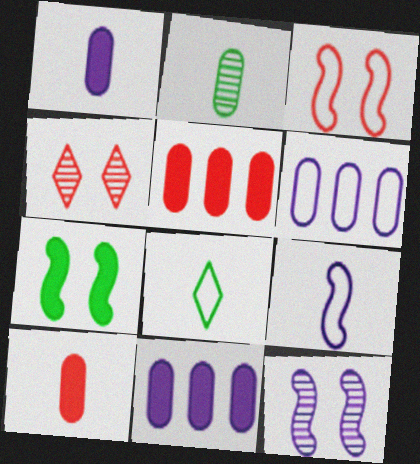[[3, 6, 8], 
[3, 7, 12], 
[5, 8, 12]]